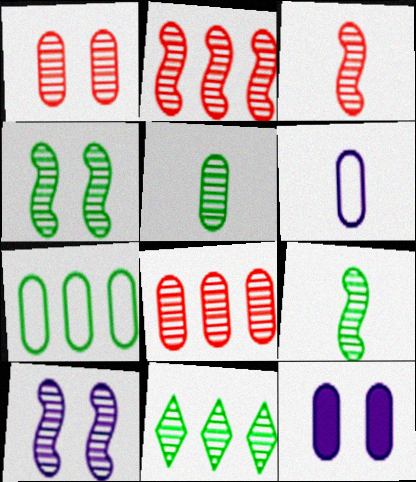[[2, 9, 10], 
[4, 5, 11]]